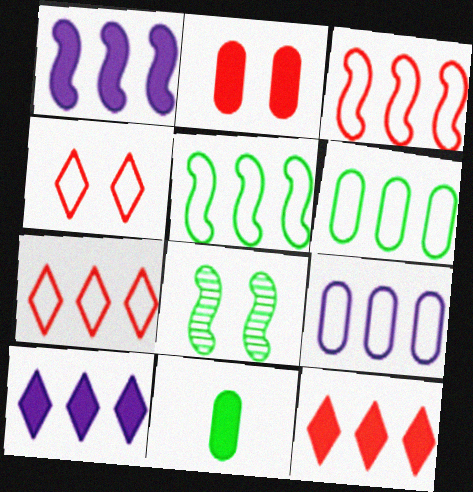[[5, 7, 9]]